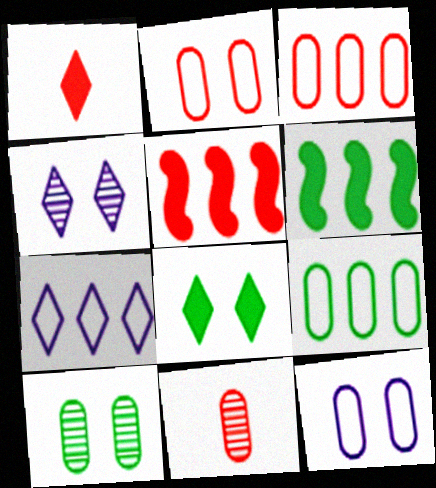[]